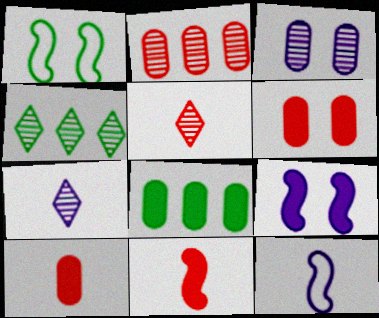[[4, 6, 12]]